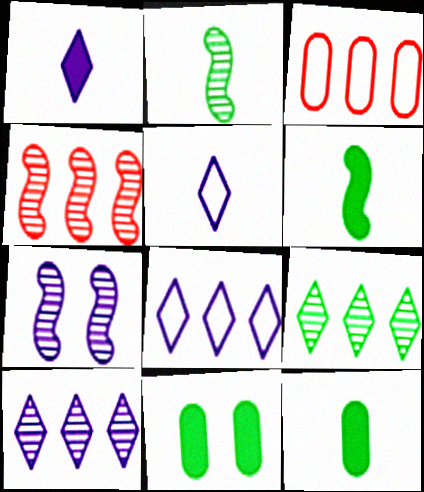[[2, 4, 7], 
[4, 5, 11]]